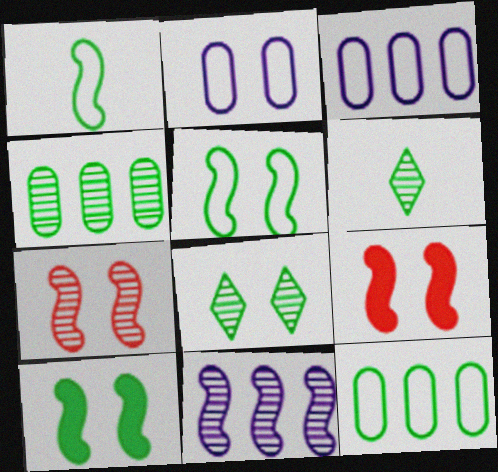[[1, 9, 11], 
[2, 8, 9], 
[3, 6, 9], 
[6, 10, 12]]